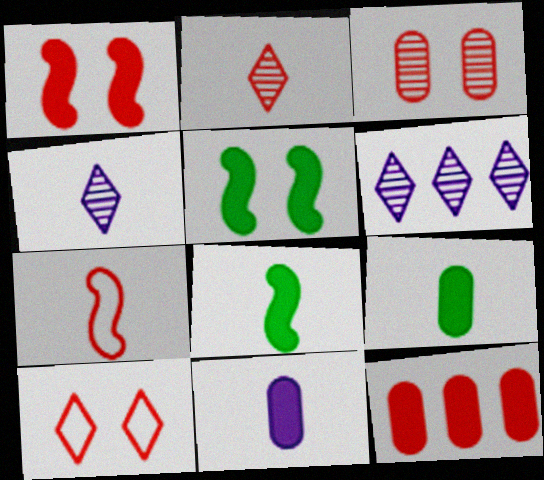[[1, 3, 10], 
[4, 7, 9]]